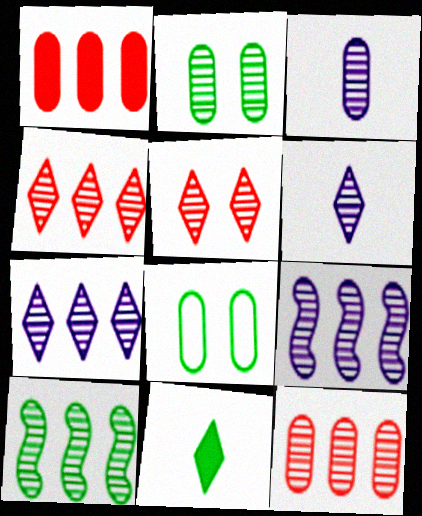[[1, 3, 8], 
[2, 3, 12], 
[3, 5, 10], 
[7, 10, 12], 
[8, 10, 11]]